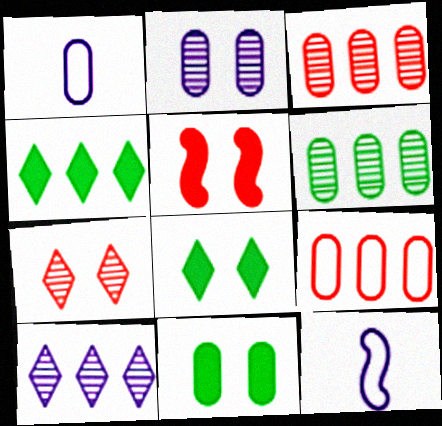[[1, 3, 11], 
[3, 8, 12]]